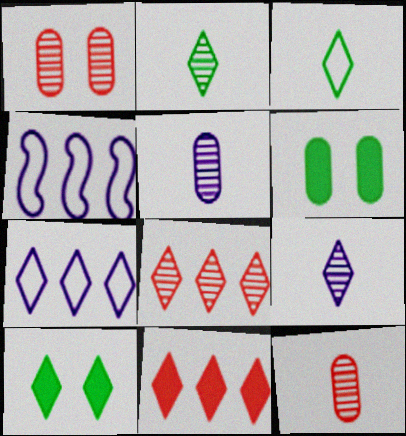[[4, 10, 12]]